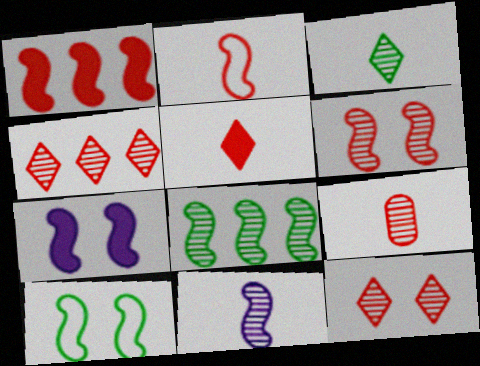[[1, 2, 6], 
[1, 10, 11], 
[2, 5, 9], 
[2, 7, 8], 
[3, 9, 11], 
[4, 6, 9], 
[6, 7, 10], 
[6, 8, 11]]